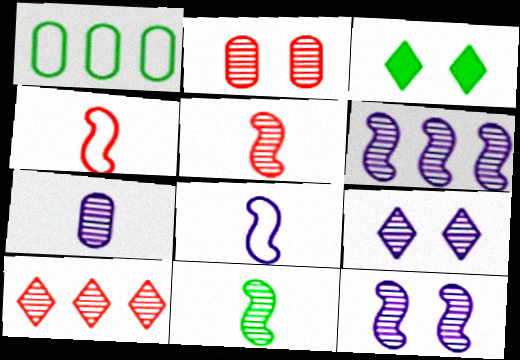[[1, 3, 11], 
[2, 5, 10], 
[6, 7, 9]]